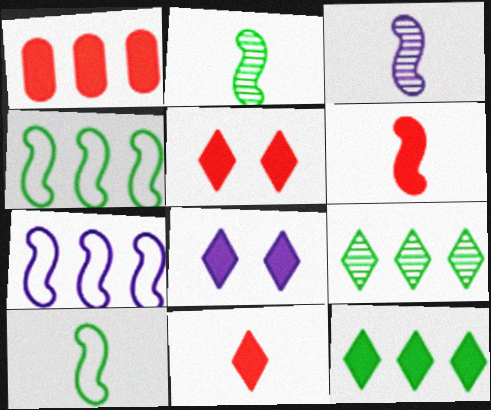[[1, 5, 6], 
[1, 7, 9], 
[3, 6, 10], 
[8, 11, 12]]